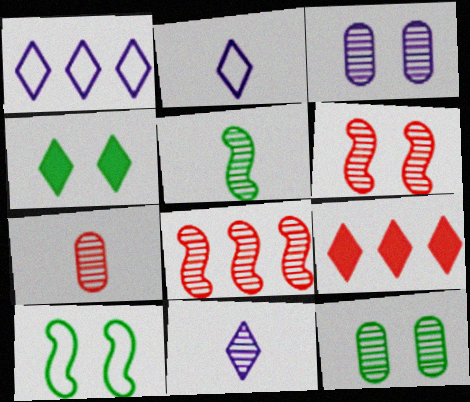[[4, 10, 12], 
[5, 7, 11], 
[8, 11, 12]]